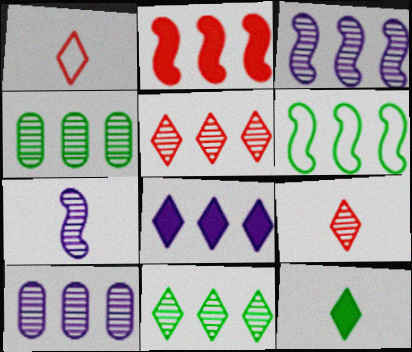[[2, 3, 6], 
[3, 4, 5]]